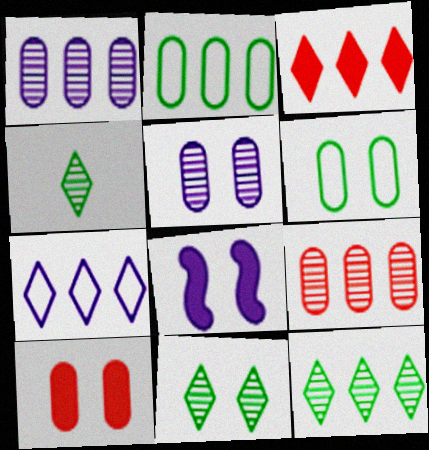[[3, 7, 12], 
[4, 11, 12], 
[5, 6, 10]]